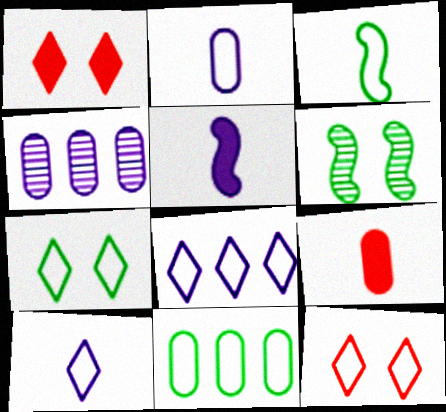[[1, 3, 4], 
[3, 7, 11], 
[6, 8, 9]]